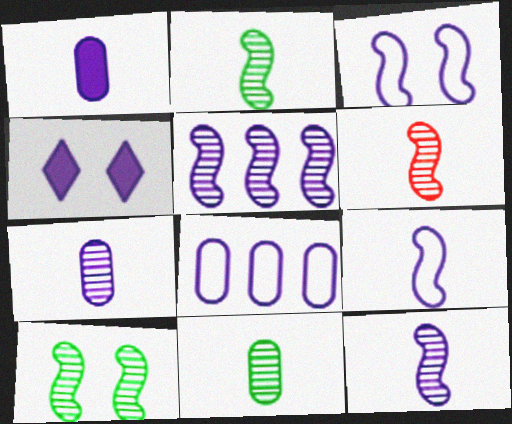[[2, 6, 12], 
[4, 8, 12], 
[5, 6, 10]]